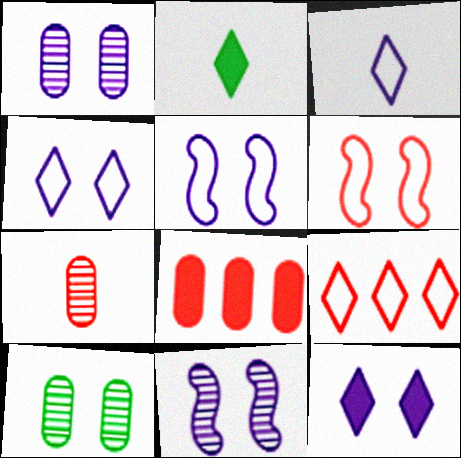[[1, 5, 12], 
[6, 10, 12]]